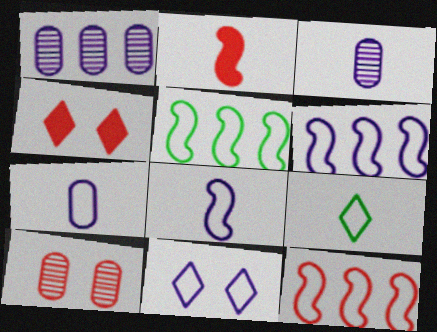[[2, 3, 9], 
[3, 4, 5], 
[5, 6, 12], 
[6, 7, 11]]